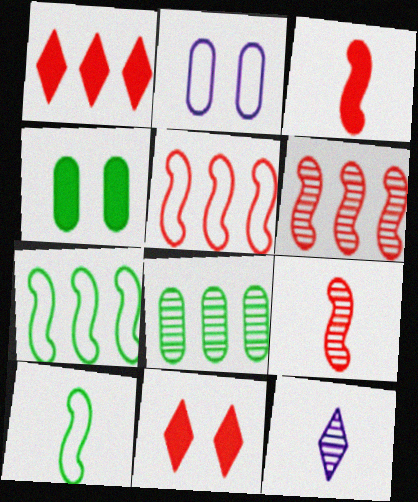[[4, 5, 12]]